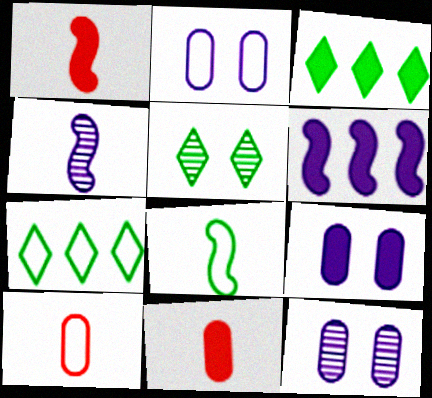[[1, 3, 9], 
[1, 4, 8], 
[1, 7, 12], 
[2, 9, 12], 
[5, 6, 10]]